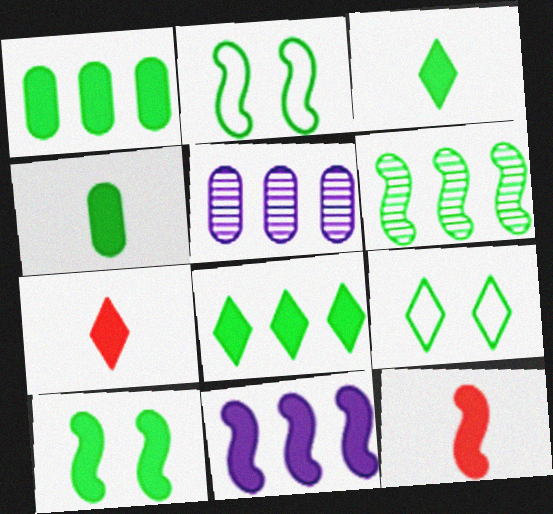[[1, 3, 10], 
[2, 5, 7], 
[4, 6, 9], 
[4, 8, 10], 
[5, 9, 12], 
[10, 11, 12]]